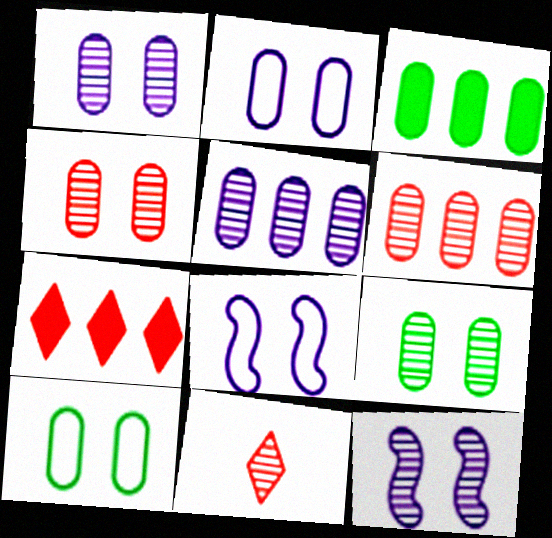[[1, 4, 9], 
[3, 8, 11]]